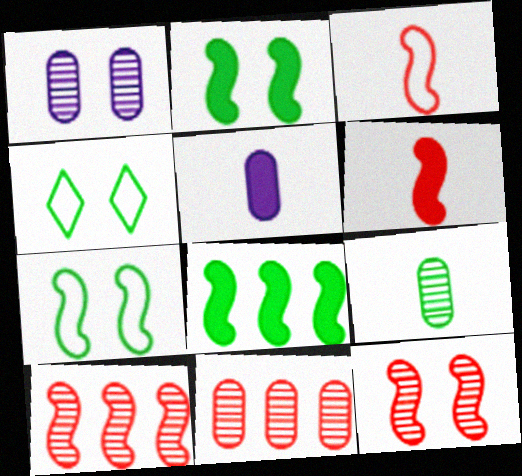[[1, 9, 11], 
[4, 5, 10], 
[4, 8, 9]]